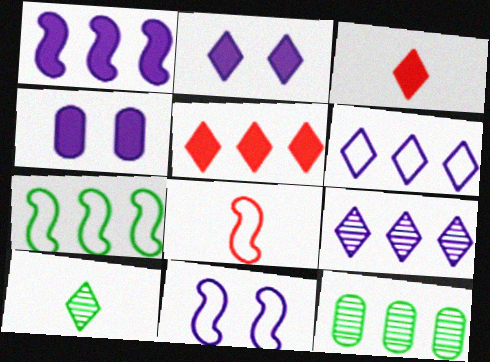[[2, 8, 12], 
[3, 11, 12], 
[7, 8, 11]]